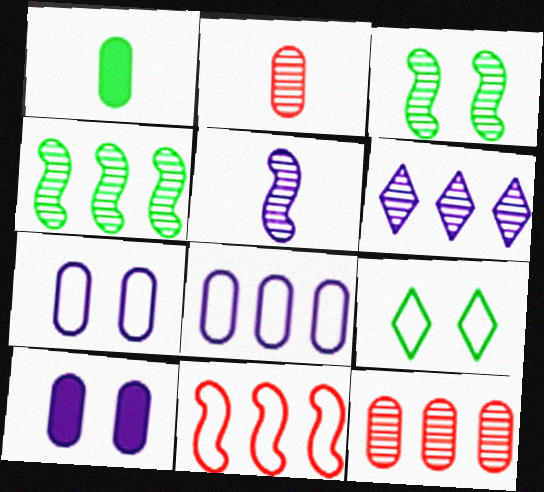[[1, 4, 9], 
[1, 7, 12], 
[2, 3, 6], 
[4, 6, 12]]